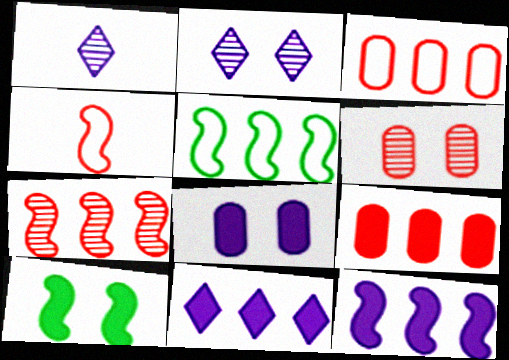[[1, 3, 10], 
[5, 7, 12]]